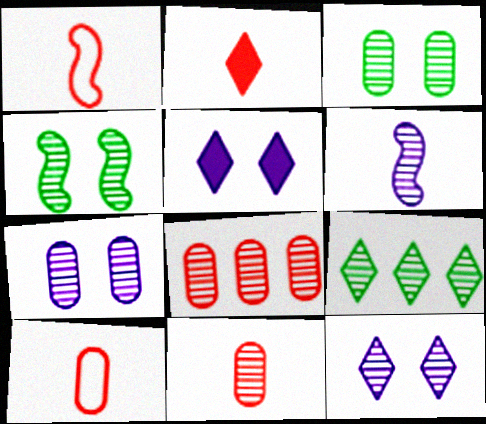[[1, 2, 11]]